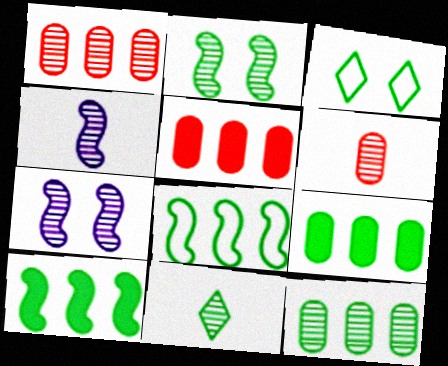[[1, 7, 11], 
[2, 11, 12], 
[3, 4, 5], 
[4, 6, 11]]